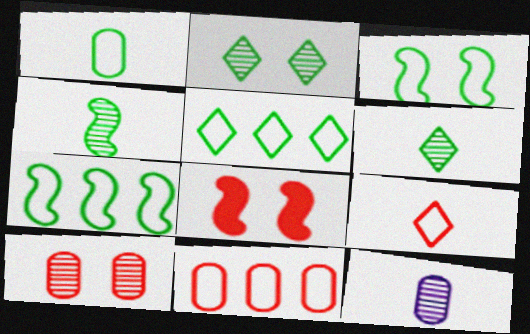[[1, 3, 5], 
[5, 8, 12]]